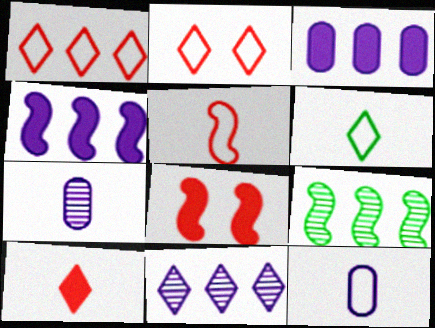[[1, 3, 9], 
[5, 6, 12]]